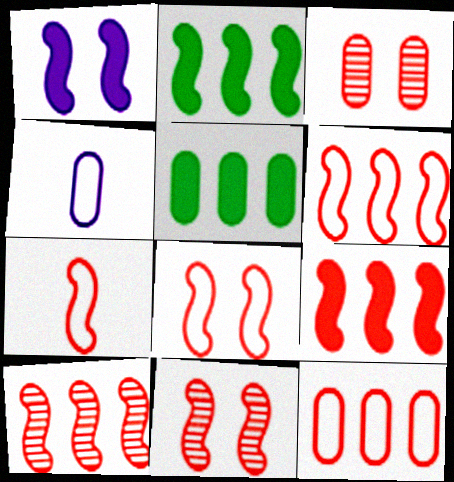[[3, 4, 5], 
[6, 7, 8], 
[6, 9, 10], 
[7, 9, 11]]